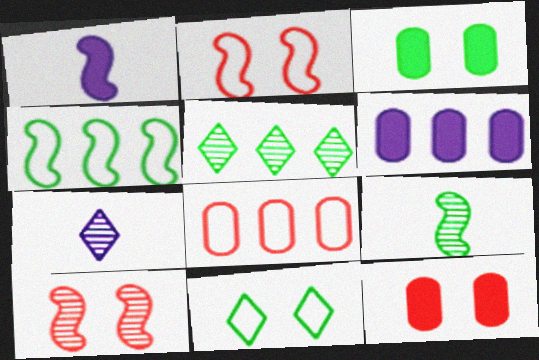[[1, 4, 10], 
[4, 7, 12]]